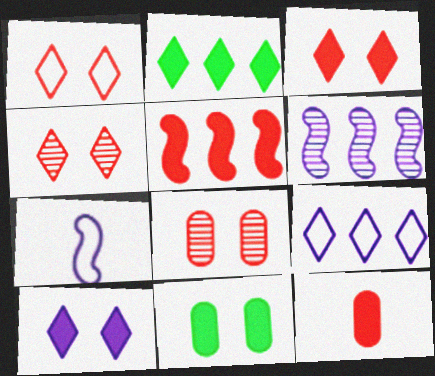[[1, 3, 4], 
[2, 7, 8], 
[3, 5, 12]]